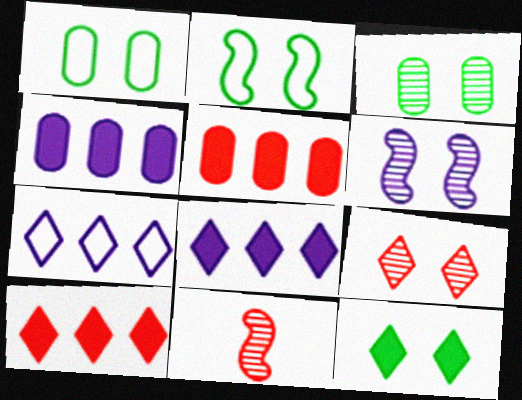[[1, 8, 11], 
[2, 3, 12], 
[3, 6, 9]]